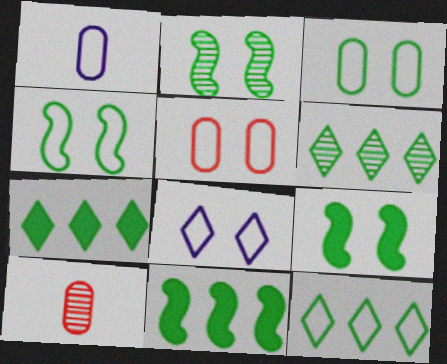[[2, 4, 9], 
[4, 5, 8], 
[6, 7, 12], 
[8, 10, 11]]